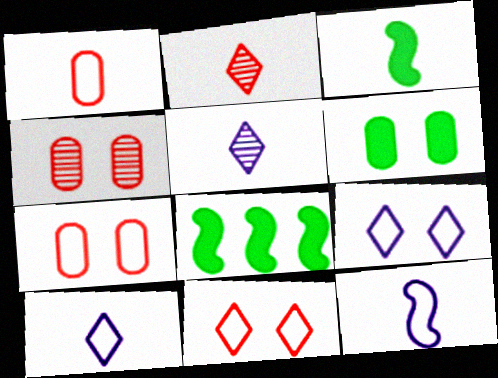[[1, 3, 5], 
[4, 8, 10], 
[5, 7, 8]]